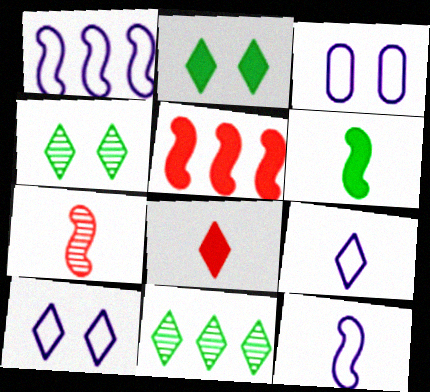[[1, 3, 9], 
[6, 7, 12], 
[8, 10, 11]]